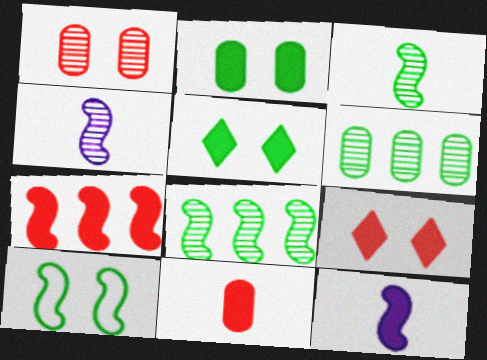[[4, 7, 10], 
[7, 9, 11]]